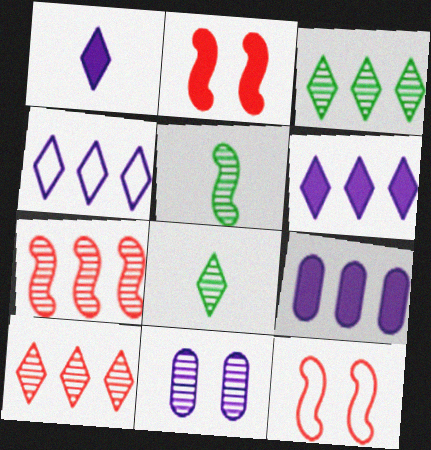[[5, 10, 11], 
[7, 8, 11], 
[8, 9, 12]]